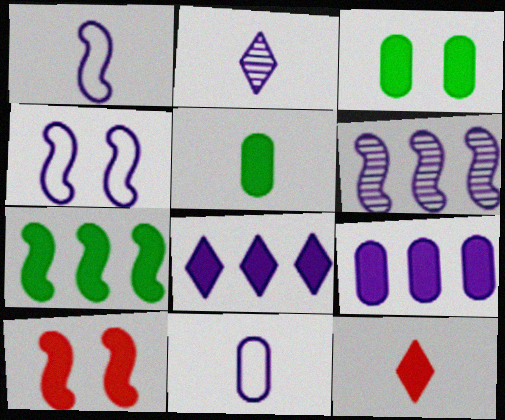[[2, 4, 9], 
[5, 8, 10]]